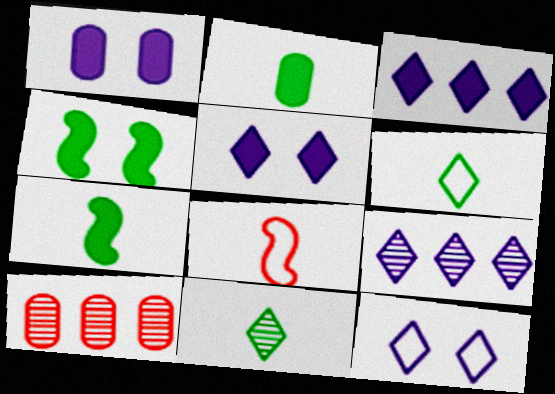[[7, 10, 12]]